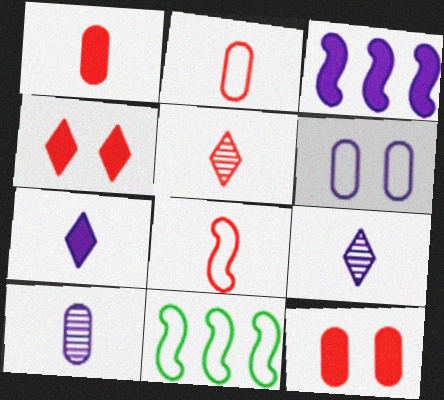[[1, 5, 8], 
[3, 6, 9], 
[4, 10, 11], 
[9, 11, 12]]